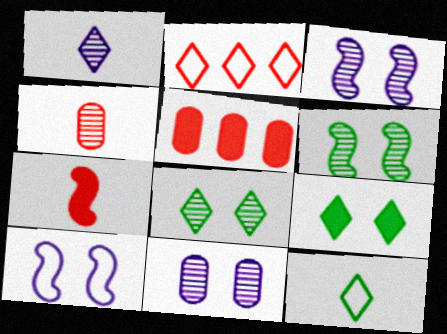[[1, 2, 9], 
[3, 5, 12]]